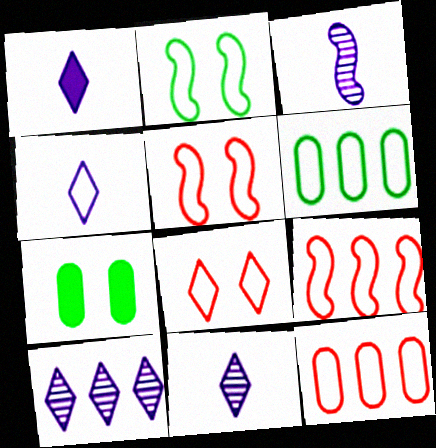[[1, 4, 11], 
[2, 4, 12], 
[4, 5, 6], 
[7, 9, 11]]